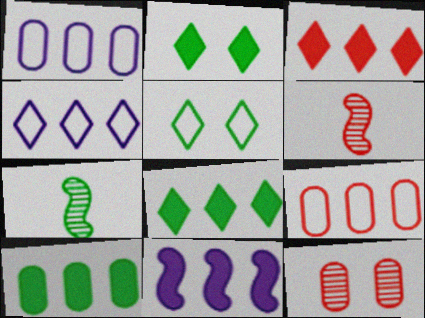[[1, 2, 6], 
[3, 10, 11], 
[5, 7, 10]]